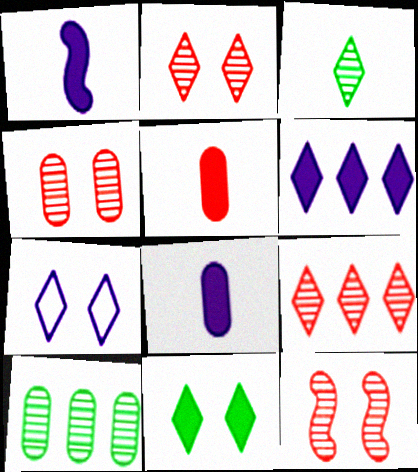[[2, 4, 12], 
[2, 7, 11]]